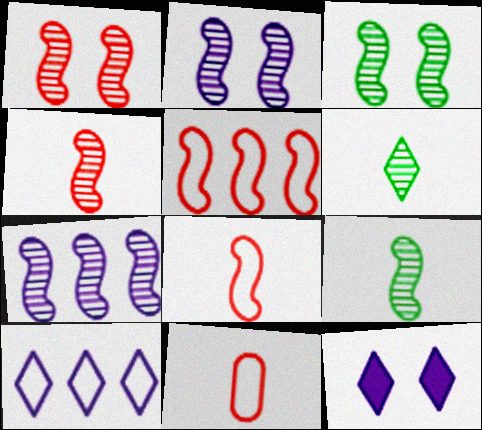[[1, 2, 3], 
[1, 7, 9], 
[3, 4, 7]]